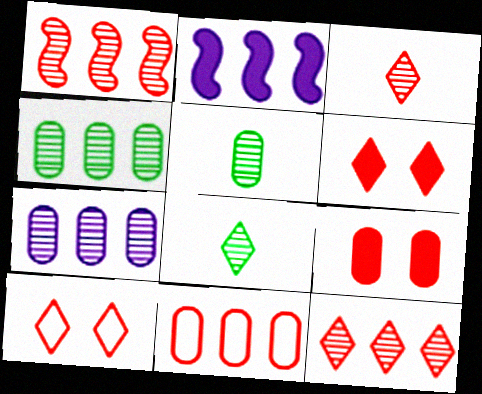[[2, 5, 10]]